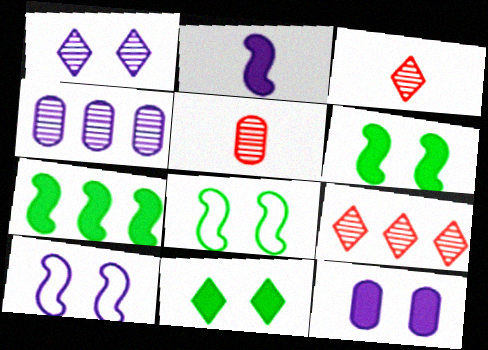[[1, 10, 12]]